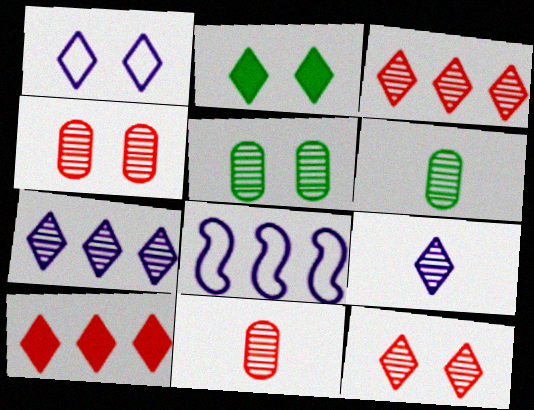[[1, 2, 12], 
[2, 8, 11]]